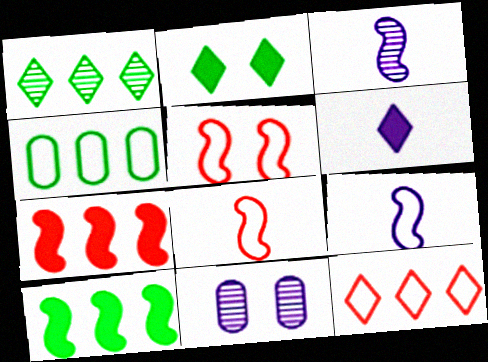[[1, 4, 10], 
[2, 5, 11], 
[3, 5, 10]]